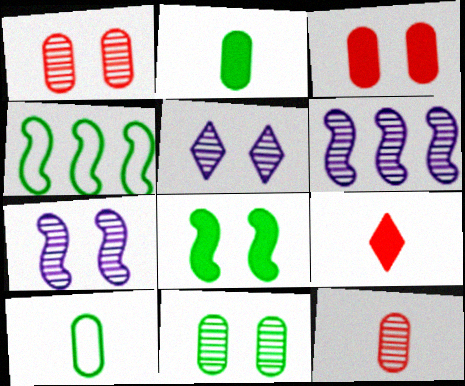[]